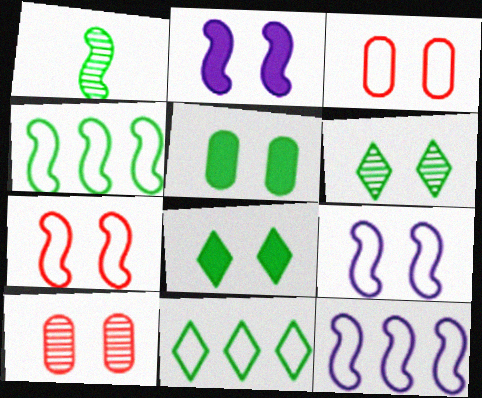[[1, 5, 11], 
[2, 3, 6], 
[8, 9, 10]]